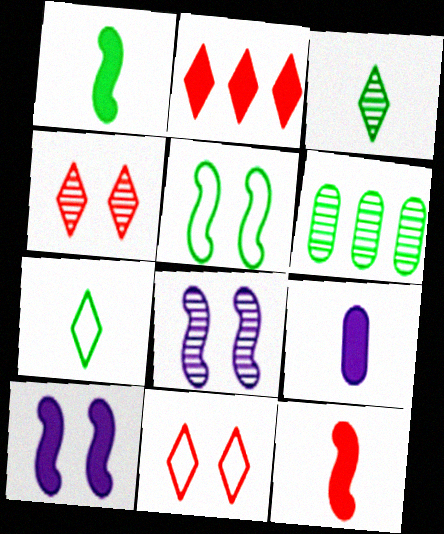[]